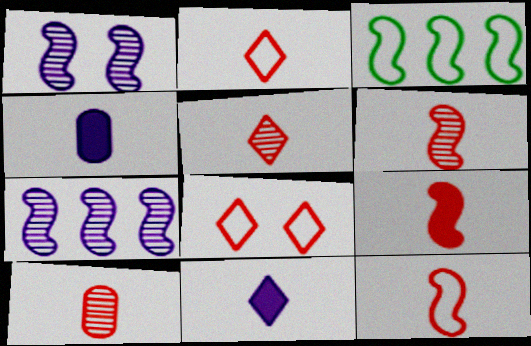[[1, 3, 9], 
[2, 9, 10], 
[5, 6, 10], 
[6, 9, 12]]